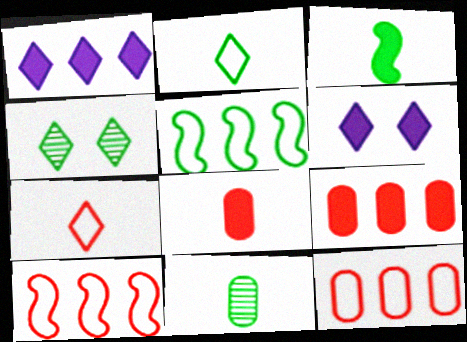[[1, 4, 7], 
[2, 3, 11], 
[3, 6, 9], 
[6, 10, 11]]